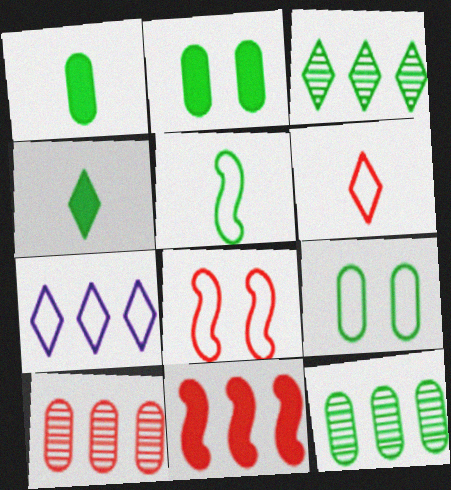[[1, 9, 12], 
[2, 3, 5], 
[7, 11, 12]]